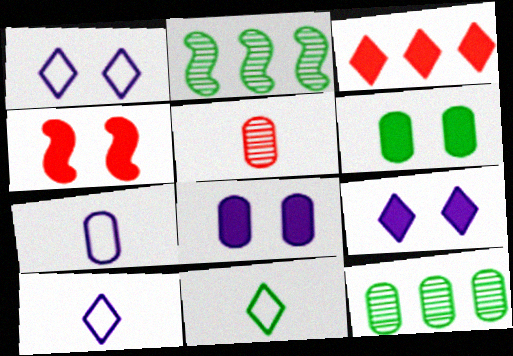[[2, 6, 11], 
[4, 6, 9], 
[4, 10, 12]]